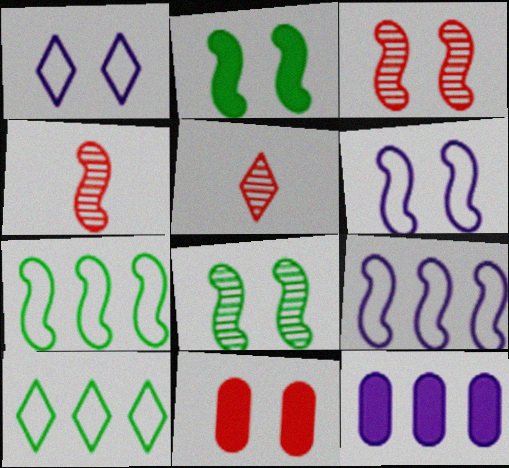[[1, 8, 11], 
[2, 3, 6], 
[2, 4, 9]]